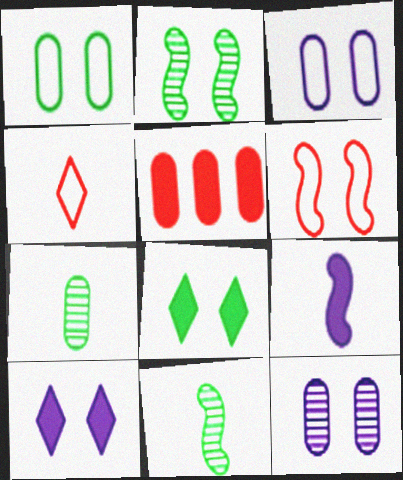[[1, 2, 8], 
[3, 5, 7], 
[4, 7, 9], 
[5, 8, 9], 
[6, 8, 12]]